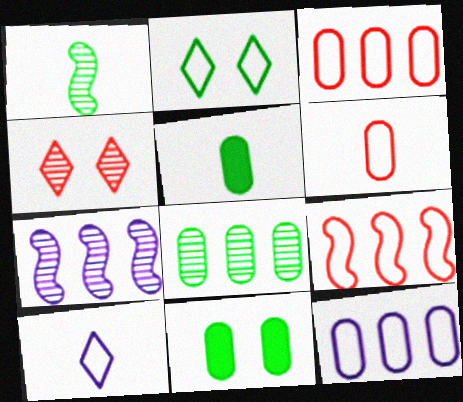[]